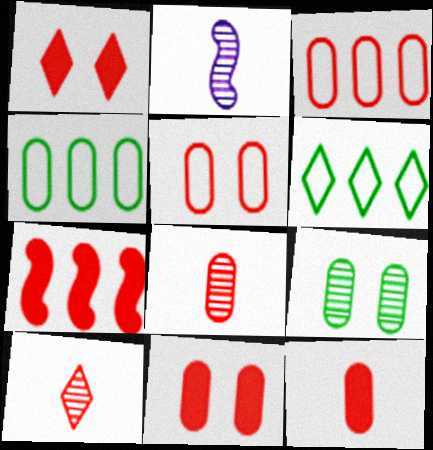[[1, 2, 4], 
[1, 7, 12], 
[2, 6, 11], 
[3, 8, 11], 
[5, 7, 10]]